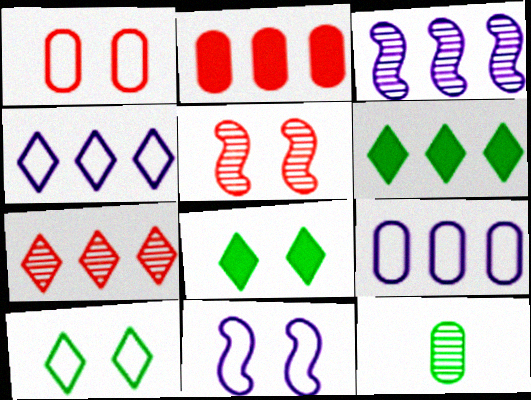[[1, 10, 11], 
[4, 6, 7]]